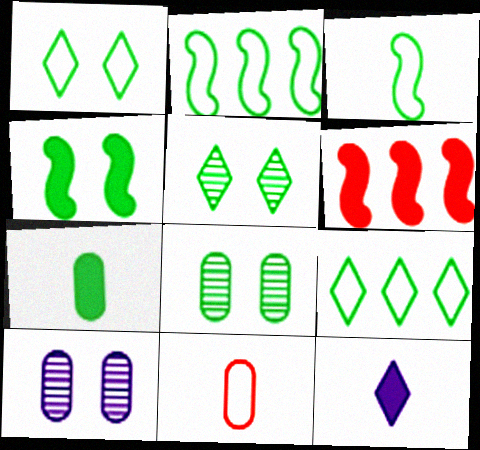[[1, 4, 8], 
[2, 5, 7]]